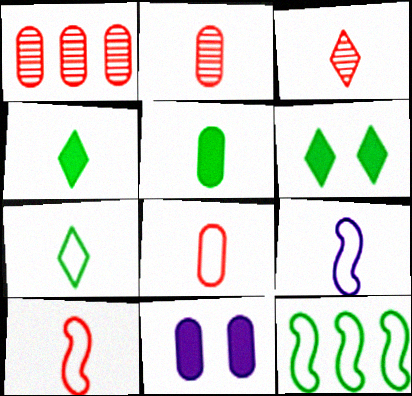[[1, 6, 9], 
[2, 4, 9], 
[3, 5, 9], 
[3, 11, 12], 
[7, 8, 9]]